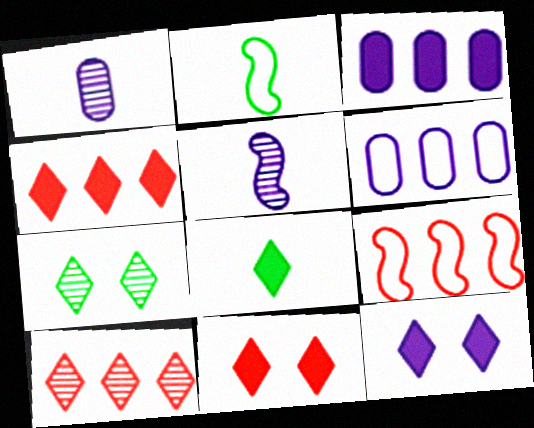[[4, 8, 12], 
[5, 6, 12]]